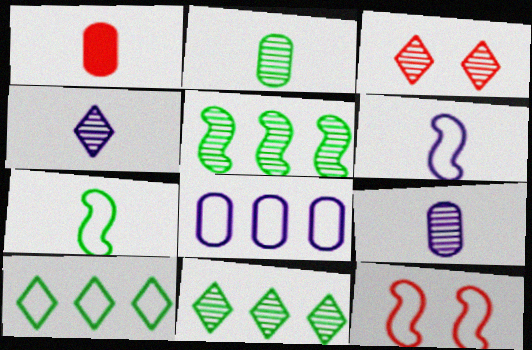[[1, 4, 7], 
[3, 4, 11], 
[3, 5, 9]]